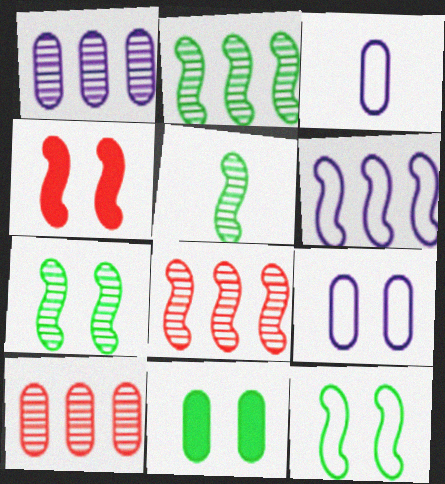[[2, 5, 7], 
[3, 10, 11], 
[4, 5, 6]]